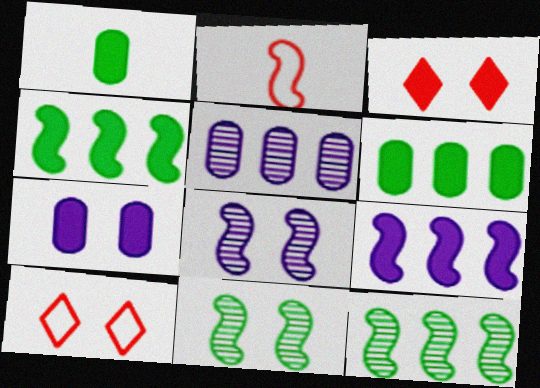[[1, 3, 9], 
[2, 4, 8], 
[2, 9, 11], 
[7, 10, 11]]